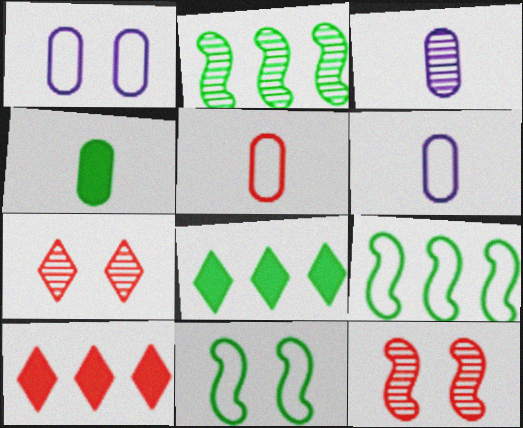[[2, 3, 7], 
[3, 4, 5], 
[3, 10, 11], 
[5, 10, 12], 
[6, 8, 12]]